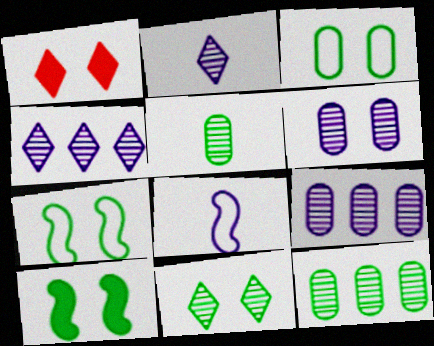[[1, 6, 7], 
[1, 8, 12], 
[3, 10, 11]]